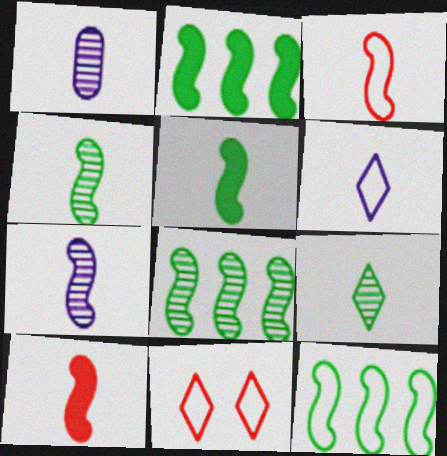[[1, 2, 11], 
[2, 8, 12], 
[3, 5, 7]]